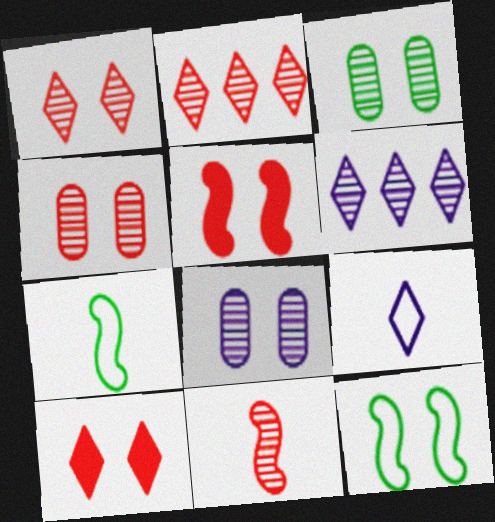[[2, 4, 11], 
[3, 4, 8], 
[3, 6, 11], 
[8, 10, 12]]